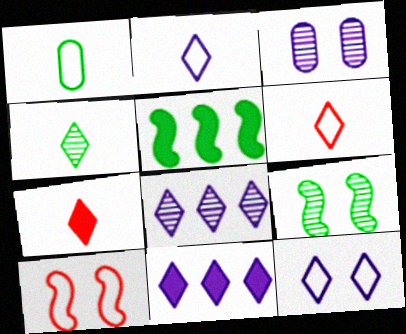[[2, 4, 7], 
[3, 5, 6]]